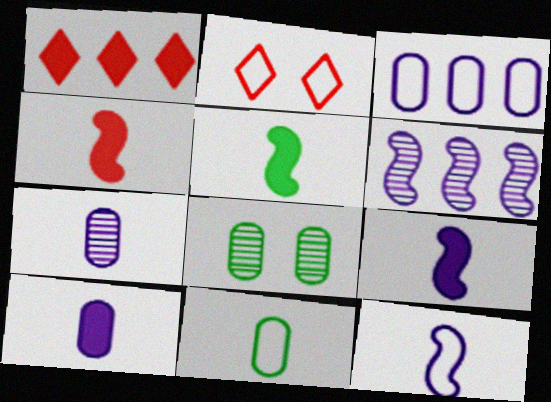[[1, 8, 12], 
[4, 5, 9]]